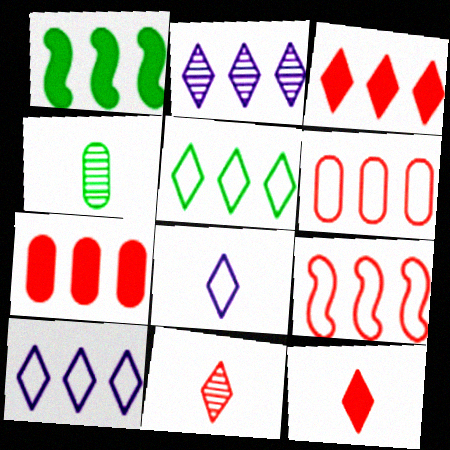[[1, 2, 6], 
[2, 3, 5]]